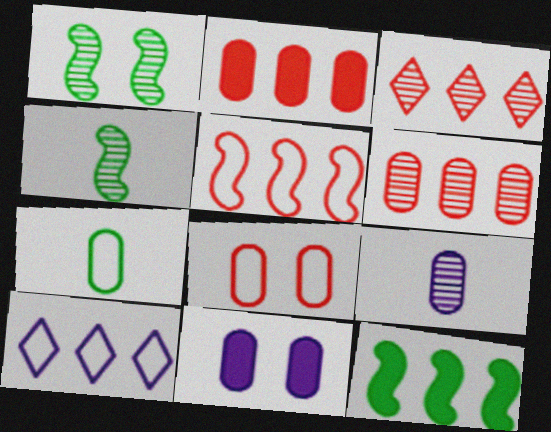[[1, 3, 9], 
[2, 3, 5], 
[6, 7, 11], 
[6, 10, 12]]